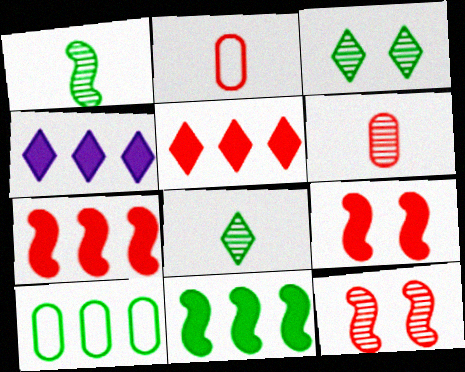[[2, 5, 12]]